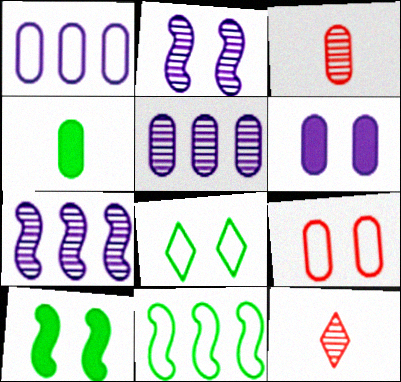[[1, 10, 12], 
[4, 5, 9], 
[6, 11, 12]]